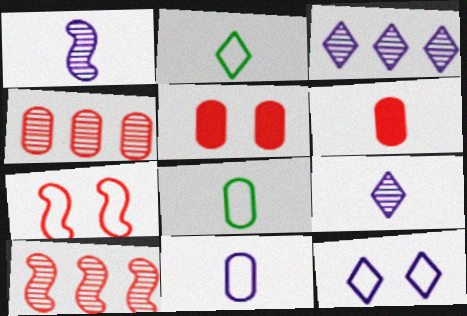[[1, 2, 6]]